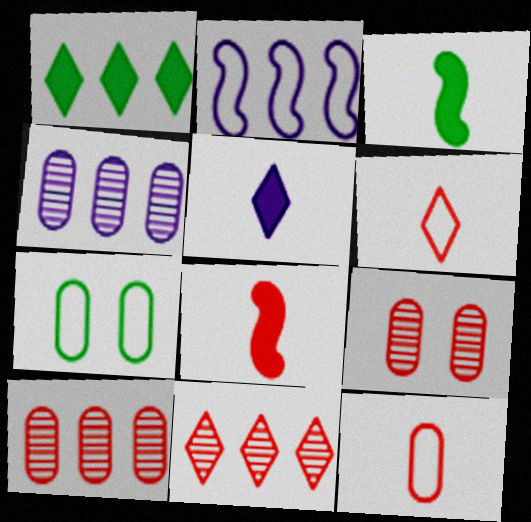[[1, 2, 10], 
[2, 6, 7]]